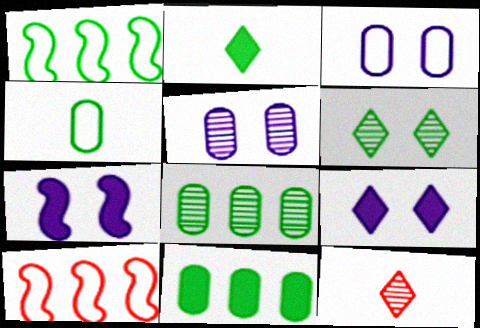[[2, 5, 10]]